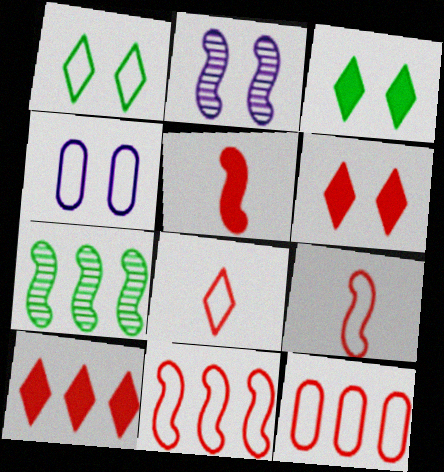[]